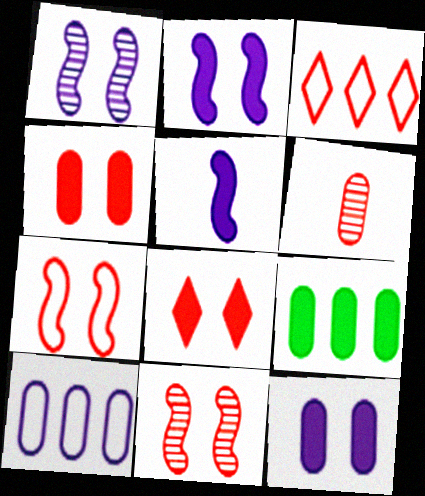[[5, 8, 9]]